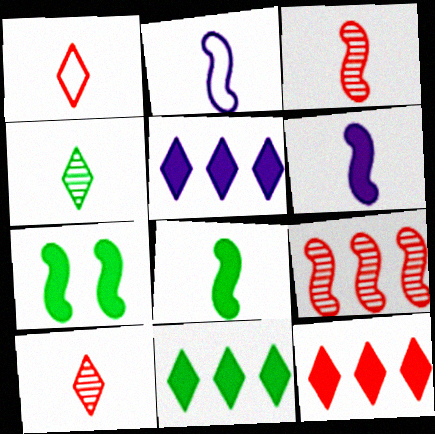[[2, 3, 8], 
[2, 7, 9], 
[5, 11, 12]]